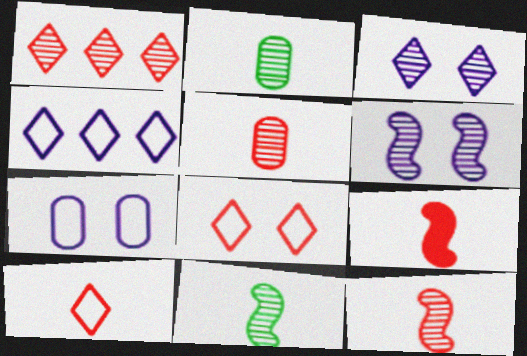[[1, 2, 6], 
[5, 9, 10]]